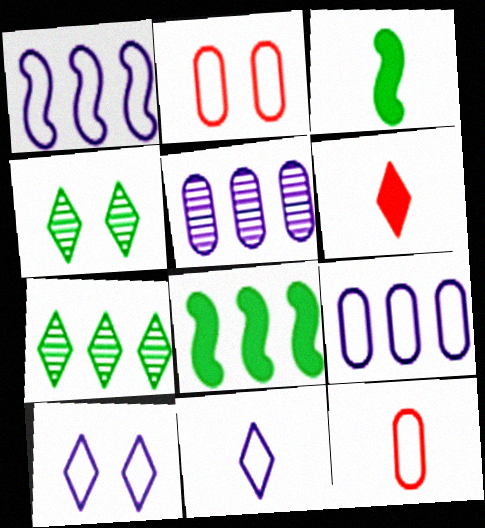[[6, 7, 10]]